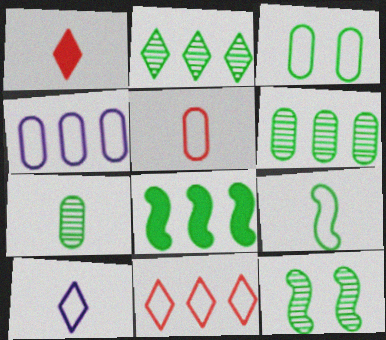[[1, 4, 12], 
[2, 7, 12], 
[3, 4, 5], 
[5, 9, 10], 
[8, 9, 12]]